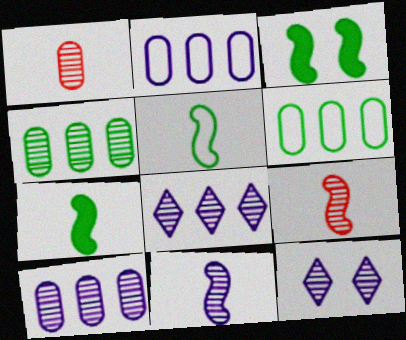[[4, 9, 12], 
[10, 11, 12]]